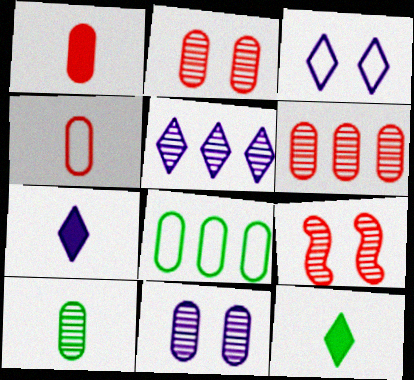[[1, 8, 11], 
[3, 5, 7], 
[5, 9, 10], 
[6, 10, 11], 
[7, 8, 9]]